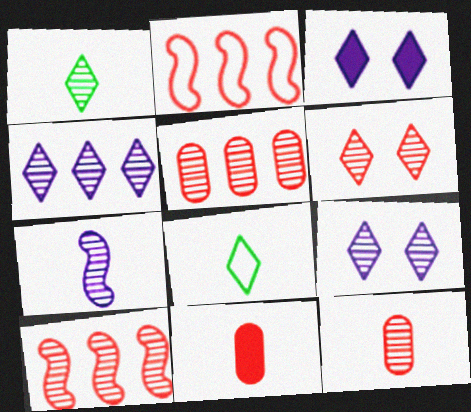[[1, 4, 6], 
[1, 7, 12], 
[2, 6, 11], 
[6, 10, 12], 
[7, 8, 11]]